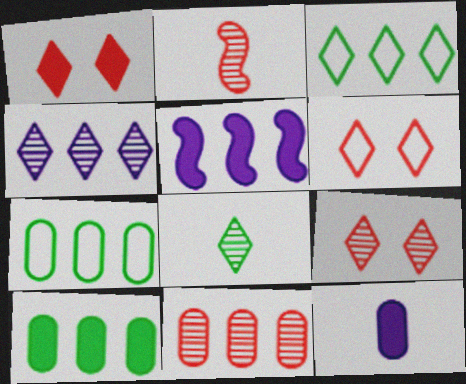[[1, 6, 9], 
[2, 9, 11], 
[3, 5, 11], 
[4, 8, 9]]